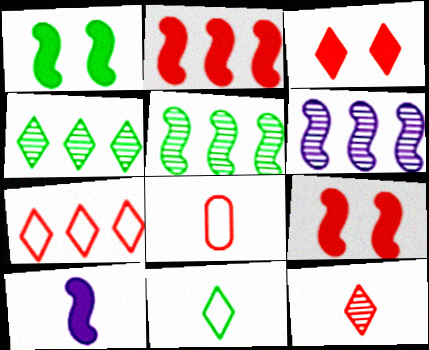[[1, 2, 10], 
[3, 7, 12]]